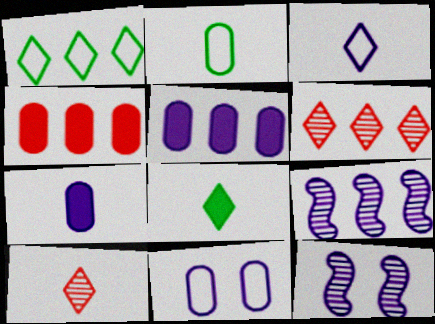[[1, 4, 9], 
[3, 5, 12], 
[3, 8, 10]]